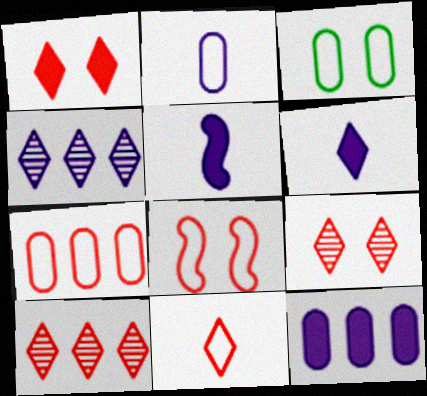[[1, 10, 11], 
[2, 3, 7], 
[3, 5, 10], 
[7, 8, 11]]